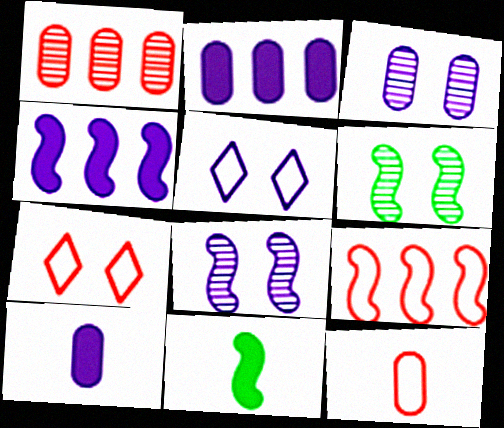[[1, 5, 11], 
[7, 9, 12], 
[8, 9, 11]]